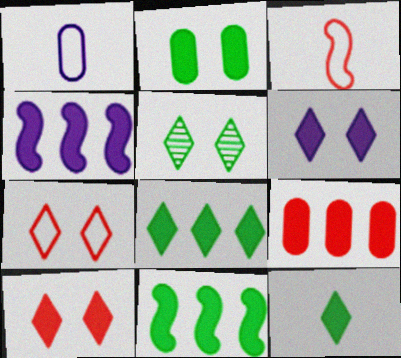[[2, 11, 12], 
[4, 8, 9], 
[5, 6, 7]]